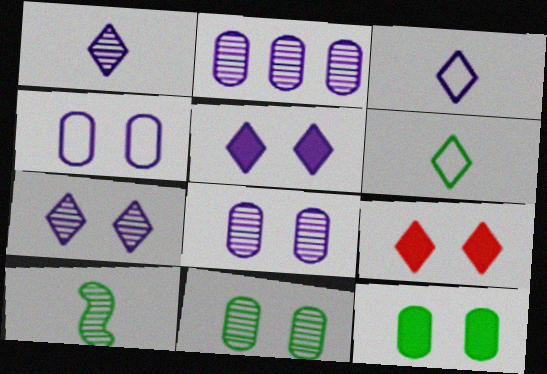[]